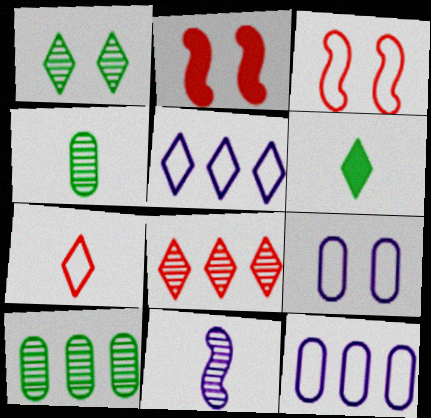[[1, 2, 9], 
[2, 4, 5]]